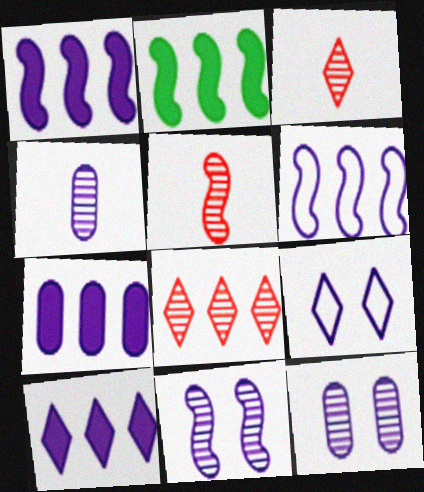[[1, 4, 9], 
[1, 7, 10]]